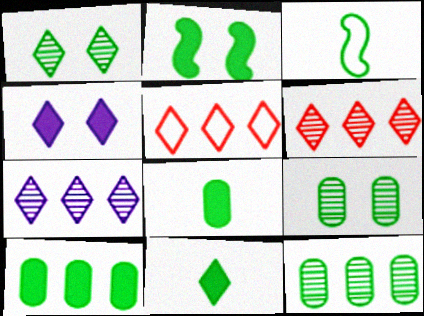[[1, 3, 10], 
[2, 10, 11]]